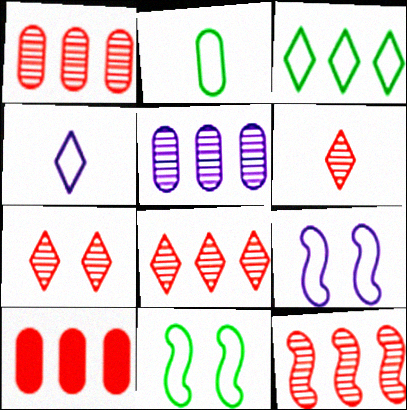[[1, 8, 12], 
[2, 3, 11], 
[6, 7, 8]]